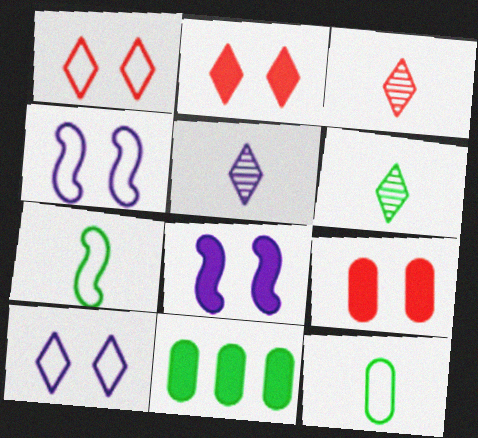[[3, 4, 11], 
[3, 5, 6]]